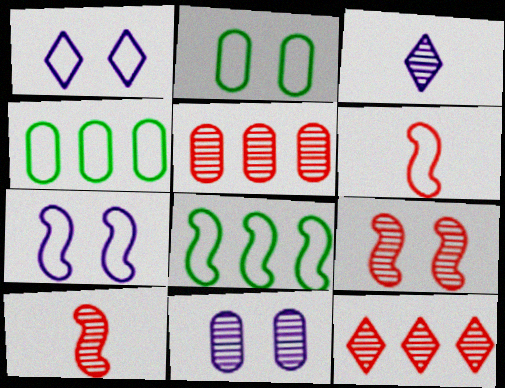[[1, 4, 6], 
[6, 7, 8]]